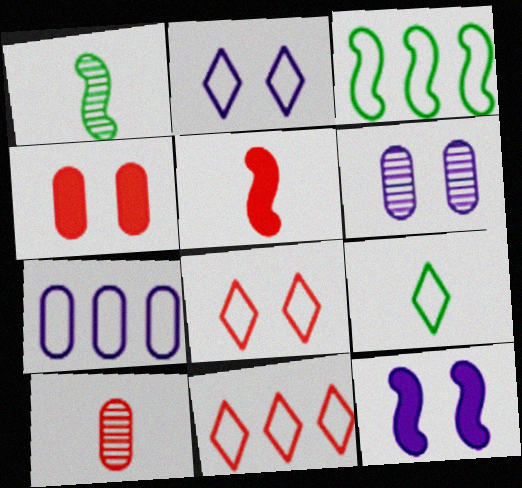[[2, 6, 12], 
[2, 9, 11], 
[3, 7, 11]]